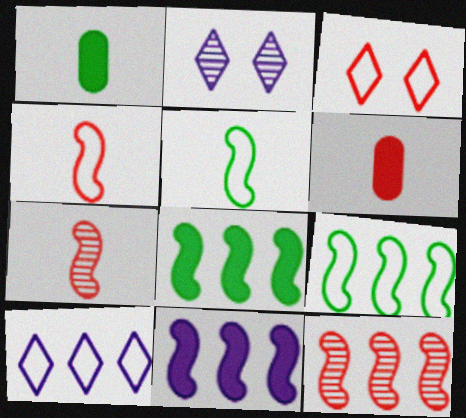[[2, 6, 9], 
[3, 6, 12], 
[9, 11, 12]]